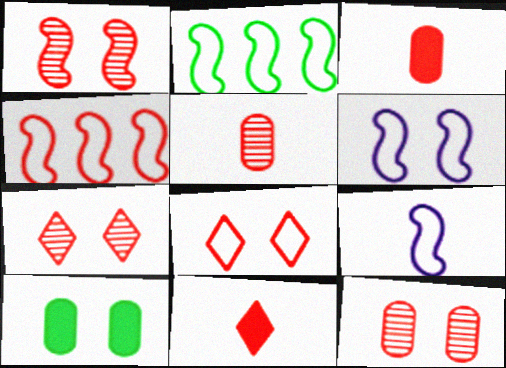[[1, 7, 12], 
[3, 4, 7], 
[4, 11, 12], 
[6, 7, 10]]